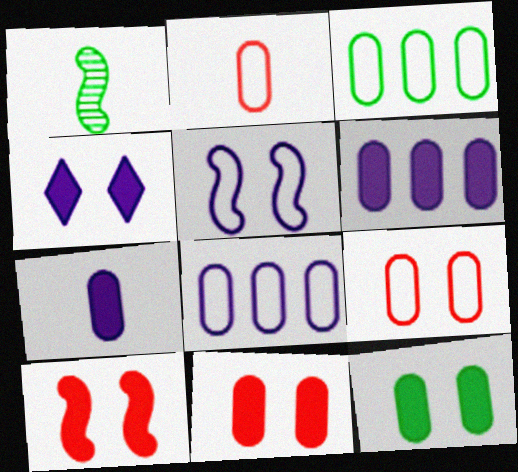[[4, 10, 12]]